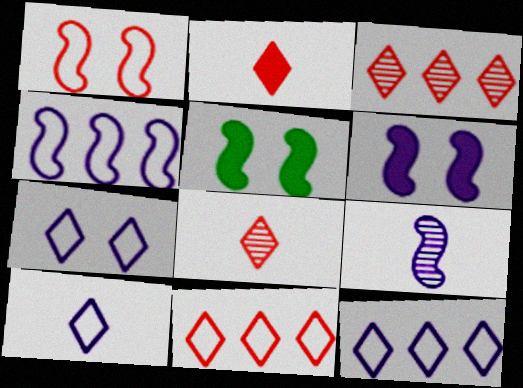[[4, 6, 9], 
[7, 10, 12]]